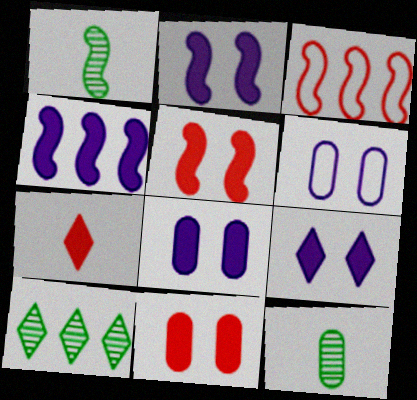[[1, 2, 3], 
[2, 8, 9], 
[3, 9, 12]]